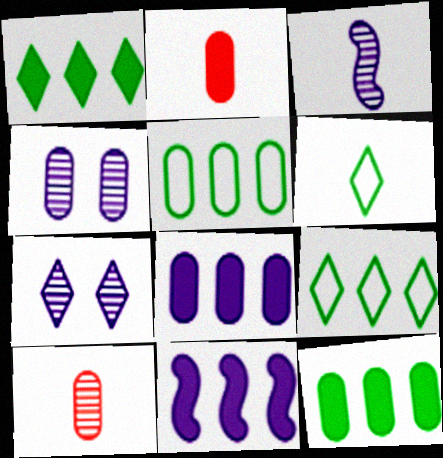[[2, 3, 6], 
[2, 4, 5]]